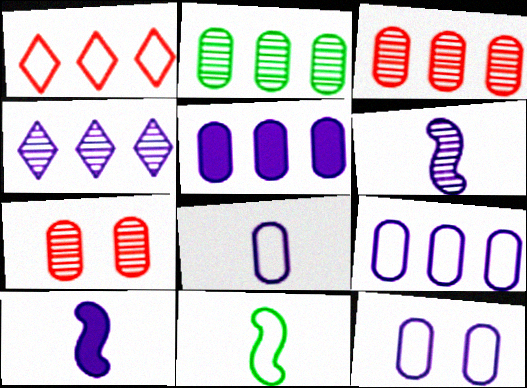[[1, 11, 12], 
[4, 10, 12], 
[8, 9, 12]]